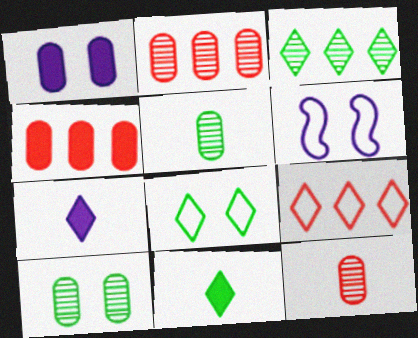[[2, 6, 11], 
[3, 8, 11]]